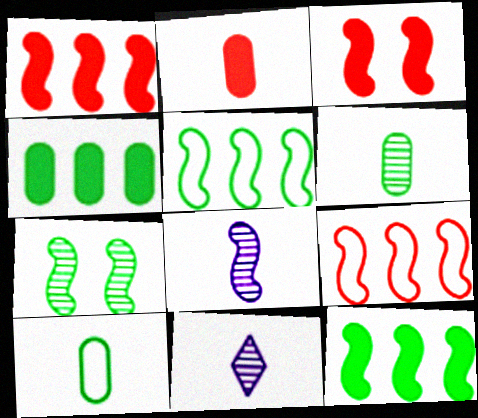[[3, 5, 8]]